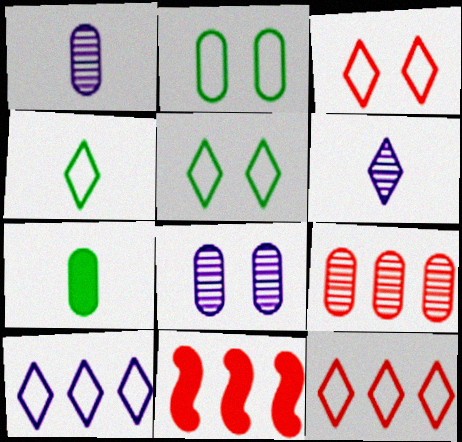[[1, 5, 11], 
[2, 6, 11], 
[3, 4, 10], 
[4, 8, 11], 
[9, 11, 12]]